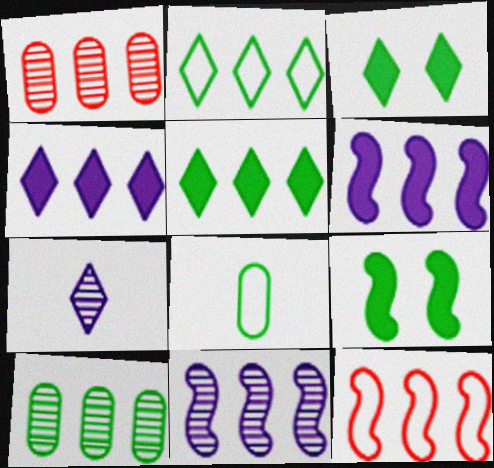[[1, 2, 6], 
[4, 10, 12]]